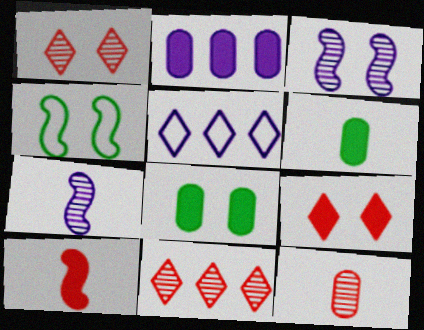[]